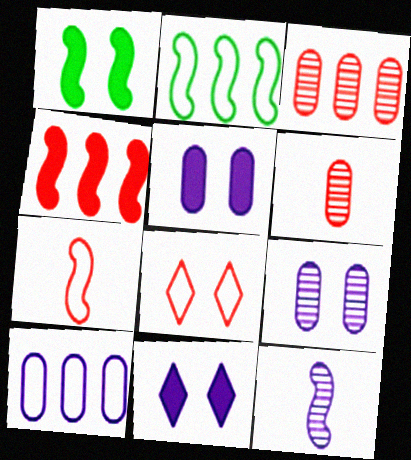[[1, 8, 9], 
[2, 6, 11], 
[4, 6, 8], 
[10, 11, 12]]